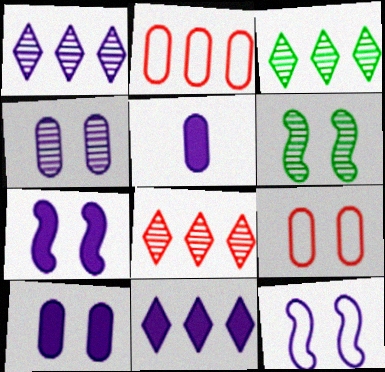[[1, 3, 8], 
[1, 5, 12], 
[5, 7, 11]]